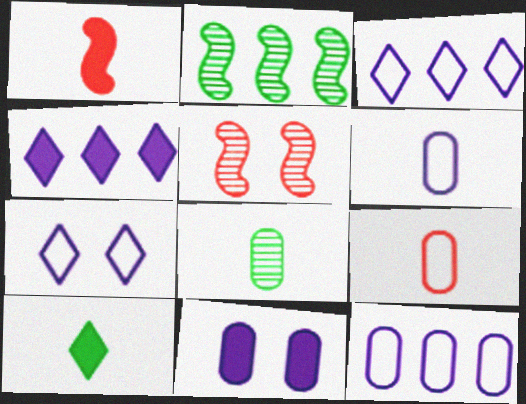[[5, 10, 12]]